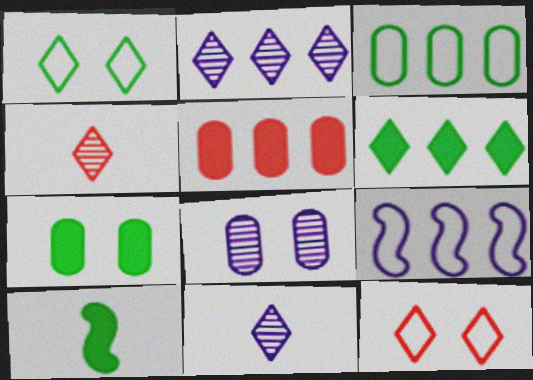[[4, 7, 9], 
[6, 7, 10], 
[6, 11, 12]]